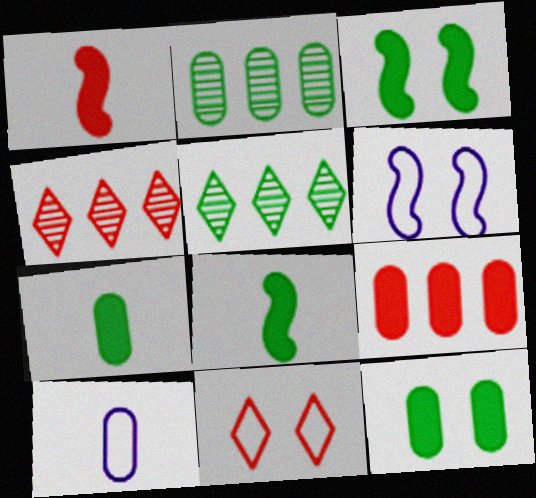[[3, 4, 10], 
[4, 6, 7]]